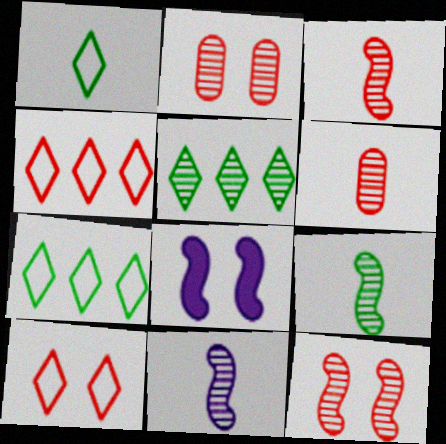[[2, 5, 11], 
[3, 9, 11], 
[6, 7, 8]]